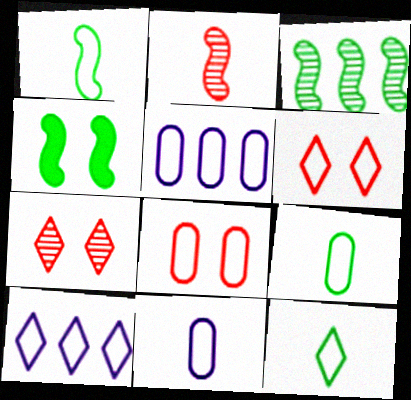[[1, 3, 4], 
[1, 5, 6], 
[1, 8, 10], 
[1, 9, 12], 
[5, 8, 9], 
[6, 10, 12]]